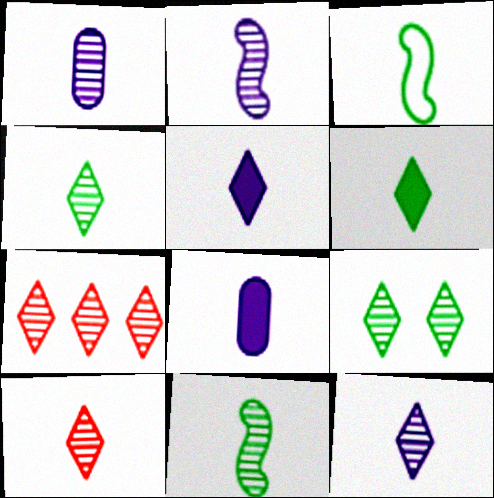[[1, 2, 12], 
[1, 10, 11], 
[3, 8, 10], 
[4, 10, 12], 
[7, 9, 12]]